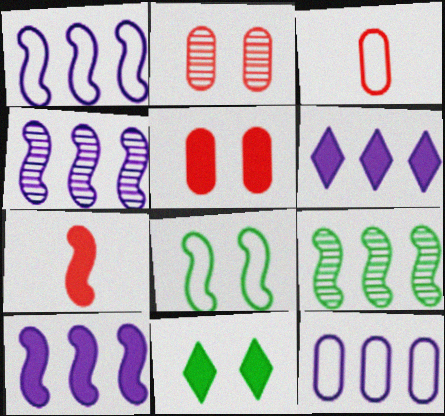[[1, 4, 10], 
[3, 4, 11], 
[4, 6, 12], 
[4, 7, 8]]